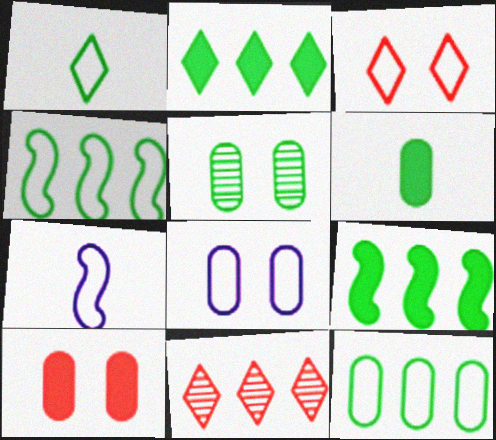[[1, 5, 9], 
[3, 7, 12], 
[5, 6, 12], 
[5, 8, 10]]